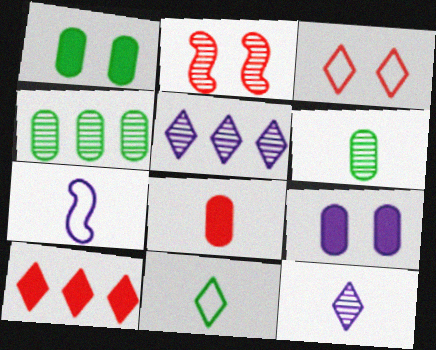[[2, 4, 12], 
[2, 5, 6], 
[5, 7, 9]]